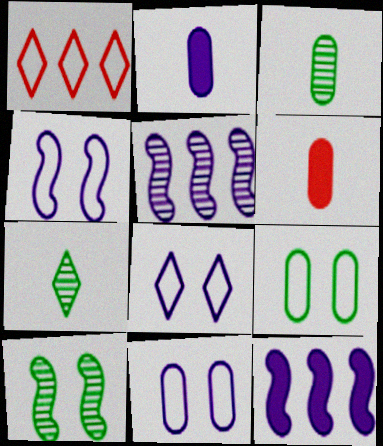[[1, 2, 10], 
[2, 5, 8], 
[4, 8, 11]]